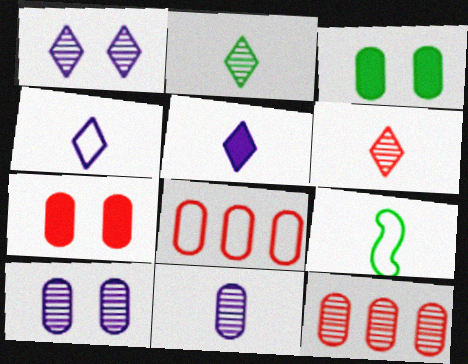[[3, 8, 11]]